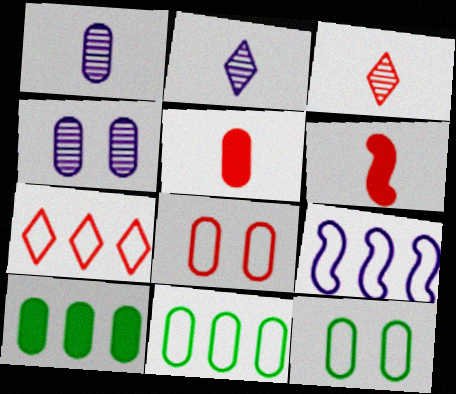[[1, 8, 10], 
[4, 5, 11], 
[7, 9, 11]]